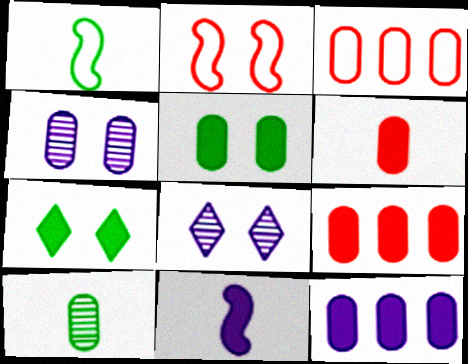[[1, 8, 9], 
[2, 4, 7], 
[2, 5, 8], 
[5, 6, 12], 
[7, 9, 11]]